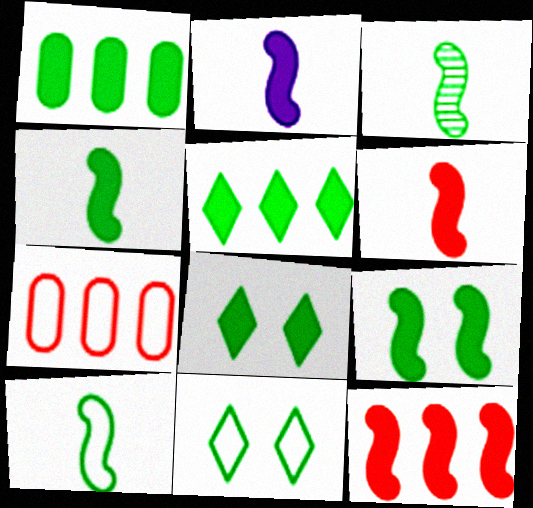[[1, 3, 11], 
[1, 4, 8], 
[2, 4, 6], 
[2, 9, 12], 
[3, 4, 10]]